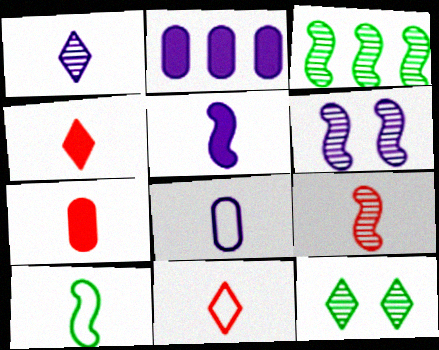[[1, 5, 8], 
[1, 7, 10], 
[3, 6, 9], 
[5, 9, 10], 
[7, 9, 11], 
[8, 10, 11]]